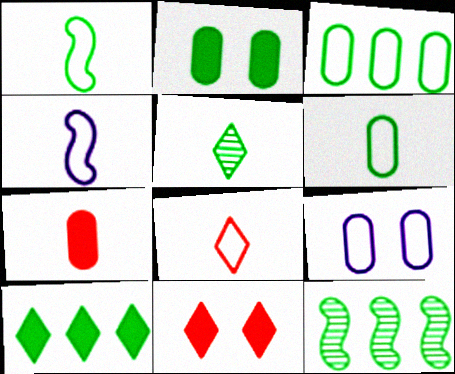[[3, 10, 12], 
[4, 5, 7], 
[4, 6, 8]]